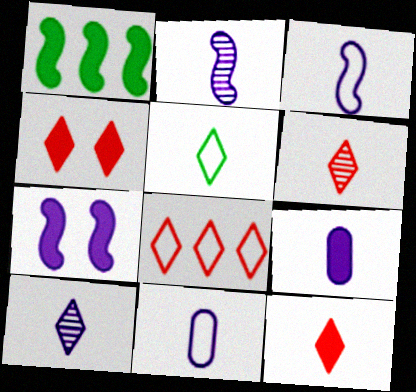[[1, 4, 9], 
[3, 9, 10], 
[4, 6, 8], 
[5, 10, 12]]